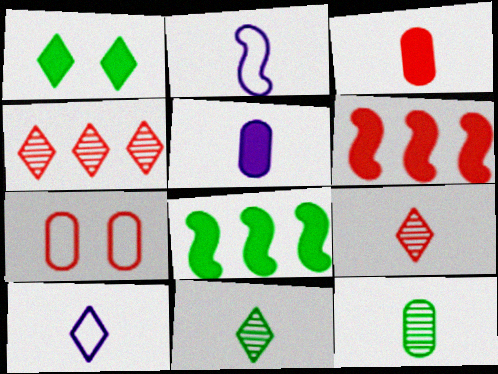[[1, 4, 10], 
[1, 5, 6], 
[2, 3, 11], 
[6, 7, 9]]